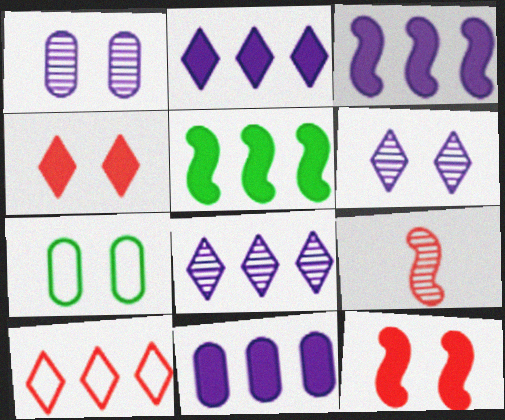[[2, 3, 11], 
[2, 7, 9], 
[6, 7, 12]]